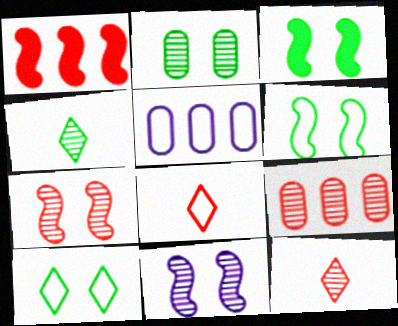[[2, 3, 10], 
[3, 5, 12], 
[4, 9, 11], 
[5, 6, 8], 
[7, 9, 12]]